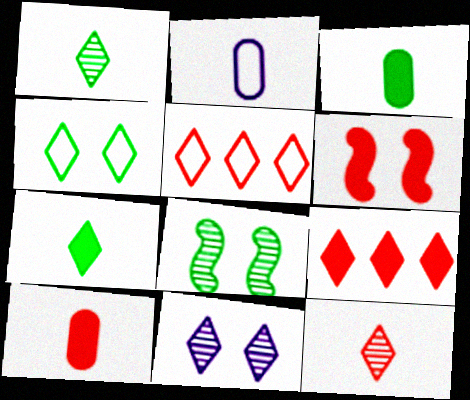[[2, 8, 9], 
[5, 7, 11], 
[6, 9, 10]]